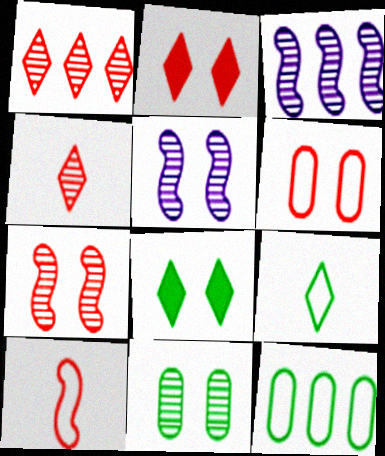[[2, 6, 7], 
[3, 4, 11], 
[5, 6, 8]]